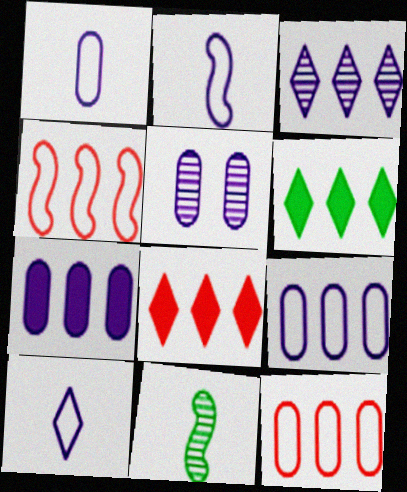[[1, 2, 10], 
[1, 5, 7]]